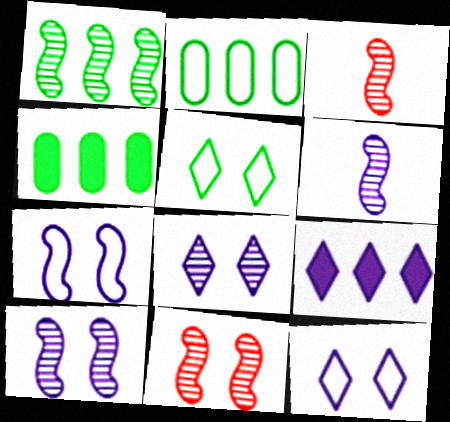[[1, 3, 10], 
[1, 6, 11], 
[3, 4, 12]]